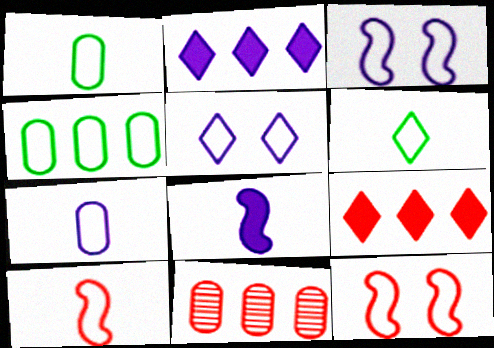[[4, 5, 10], 
[6, 7, 10]]